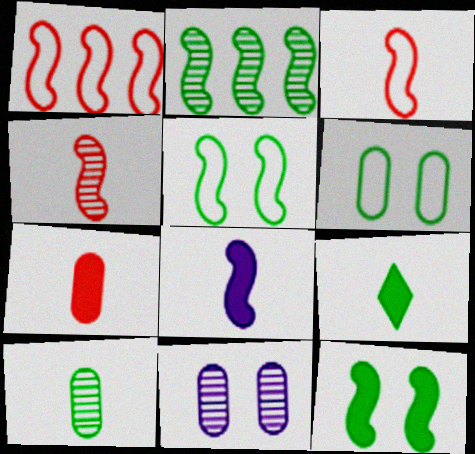[[1, 9, 11], 
[2, 6, 9], 
[7, 8, 9]]